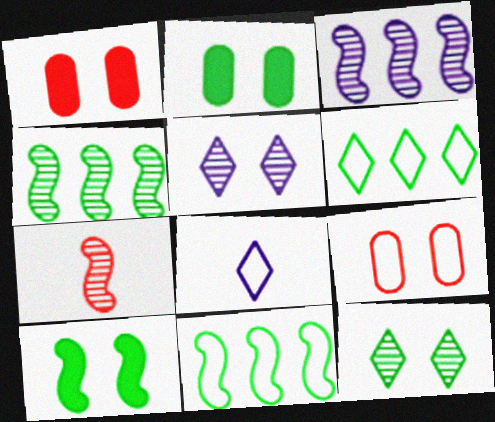[[1, 4, 8], 
[5, 9, 10], 
[8, 9, 11]]